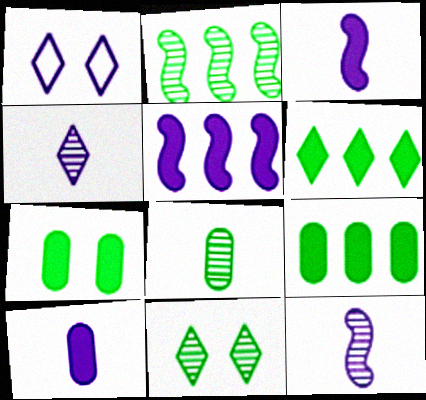[[2, 8, 11]]